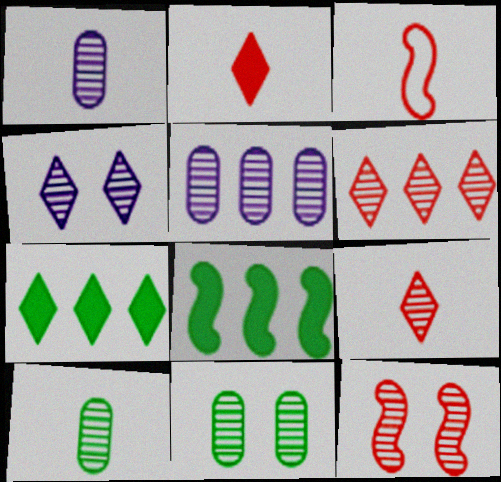[[4, 11, 12]]